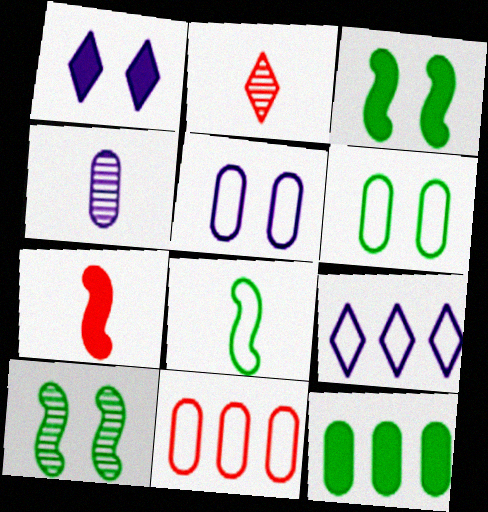[[1, 7, 12]]